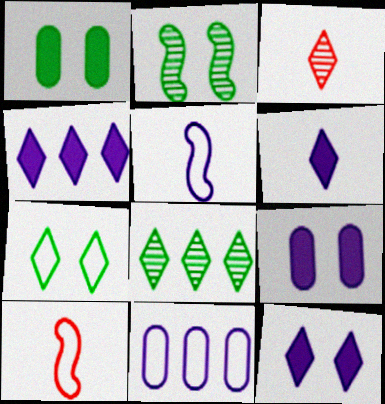[[1, 2, 7], 
[3, 4, 7], 
[4, 6, 12], 
[7, 10, 11], 
[8, 9, 10]]